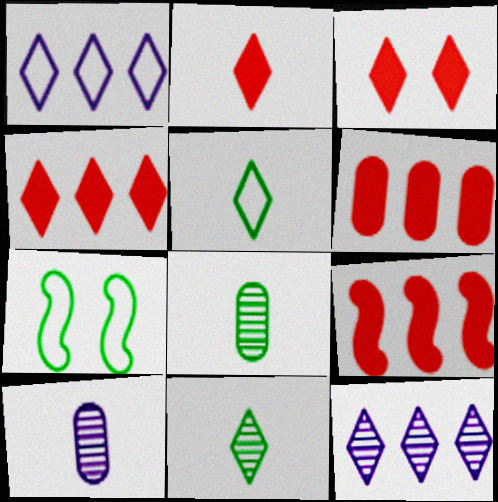[[1, 3, 11], 
[2, 3, 4], 
[3, 5, 12], 
[4, 6, 9], 
[4, 7, 10]]